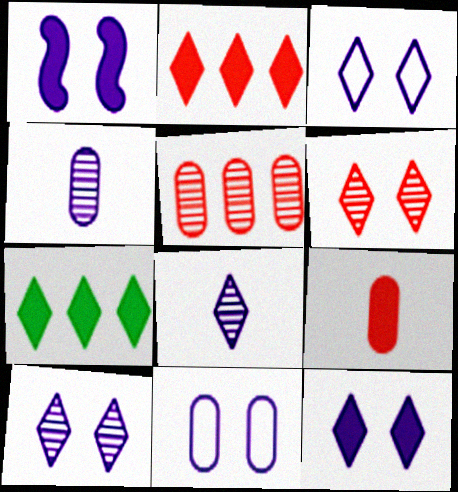[[1, 7, 9], 
[1, 10, 11], 
[3, 10, 12]]